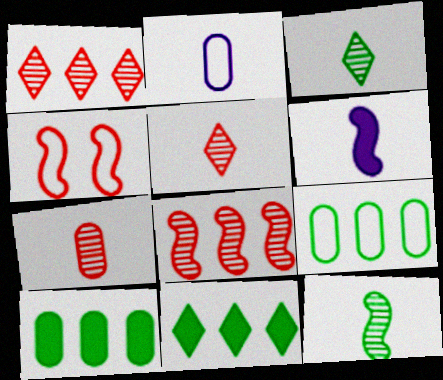[]